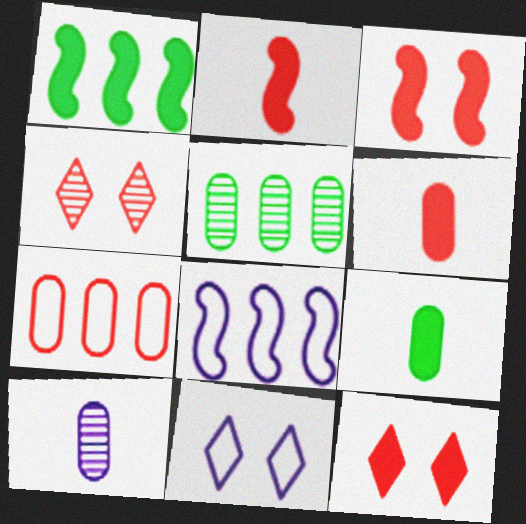[[2, 4, 7], 
[2, 5, 11], 
[4, 8, 9]]